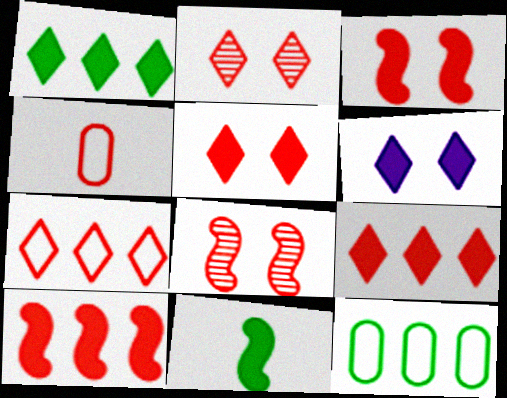[[2, 4, 10], 
[4, 8, 9]]